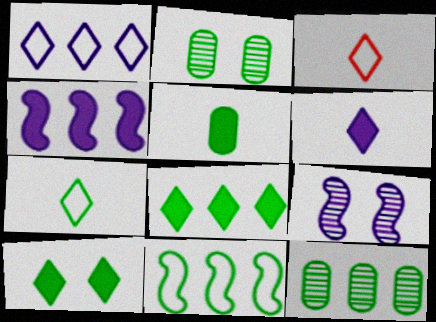[[2, 3, 4], 
[8, 11, 12]]